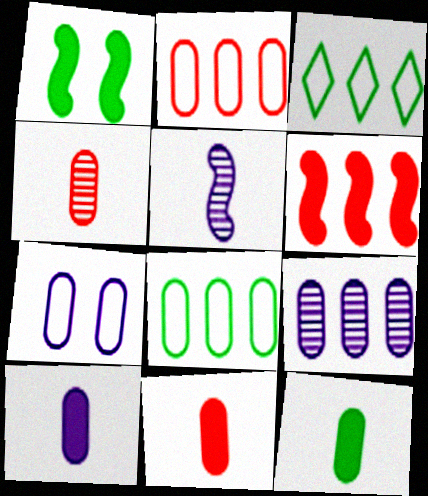[[3, 6, 9], 
[7, 9, 10], 
[10, 11, 12]]